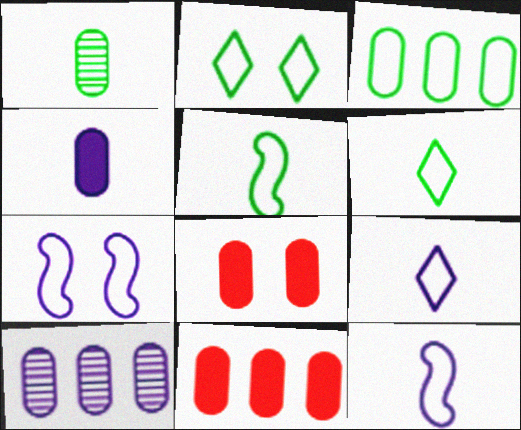[[2, 3, 5], 
[3, 10, 11]]